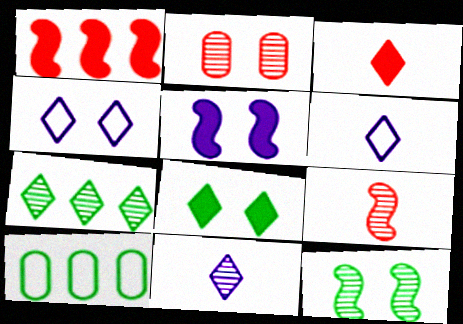[[3, 4, 7]]